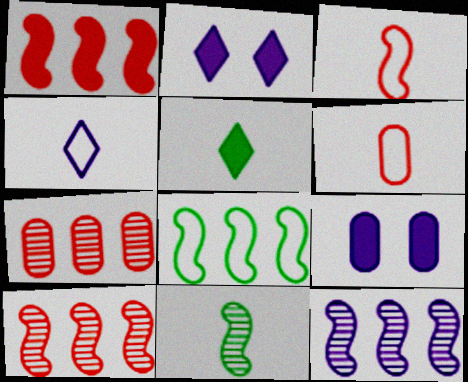[[1, 5, 9], 
[1, 8, 12], 
[4, 9, 12]]